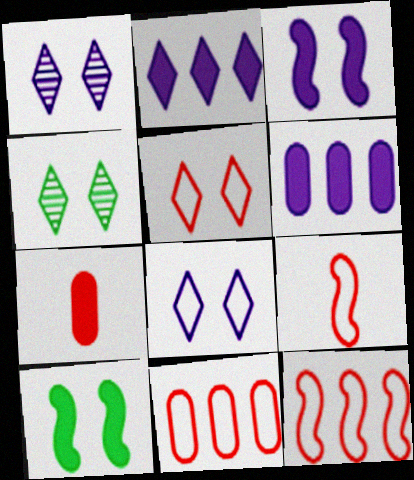[[2, 7, 10], 
[4, 6, 9], 
[5, 9, 11]]